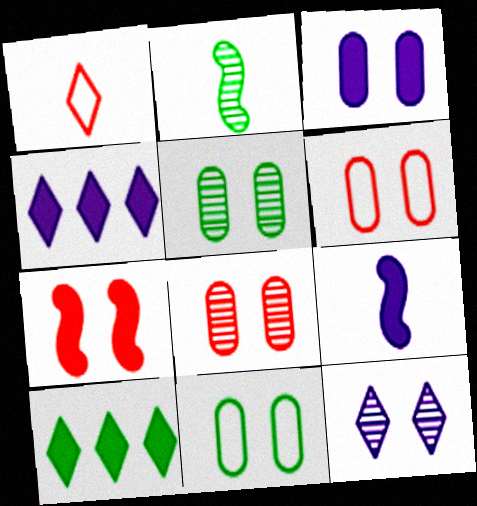[[1, 10, 12], 
[2, 4, 6], 
[2, 10, 11], 
[3, 4, 9], 
[3, 5, 6], 
[3, 8, 11], 
[7, 11, 12]]